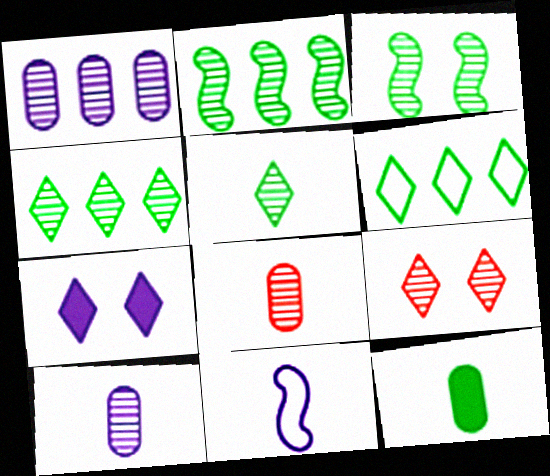[[1, 7, 11], 
[2, 9, 10], 
[3, 6, 12]]